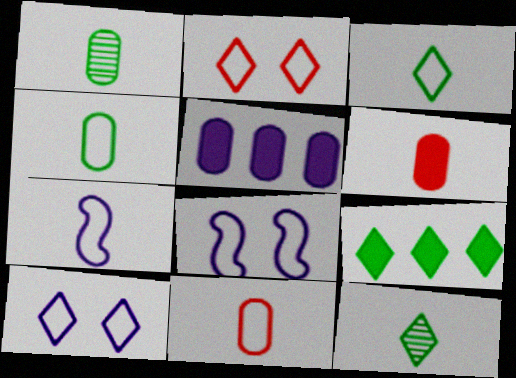[[3, 7, 11], 
[6, 7, 12]]